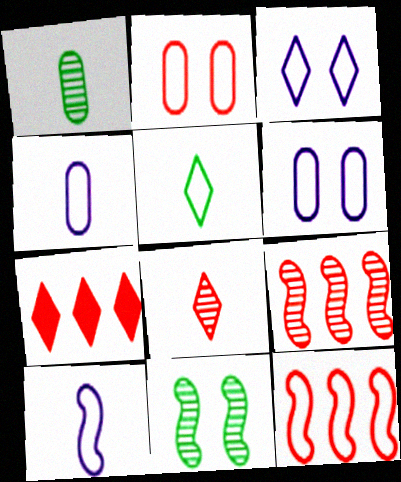[[4, 7, 11], 
[5, 6, 12]]